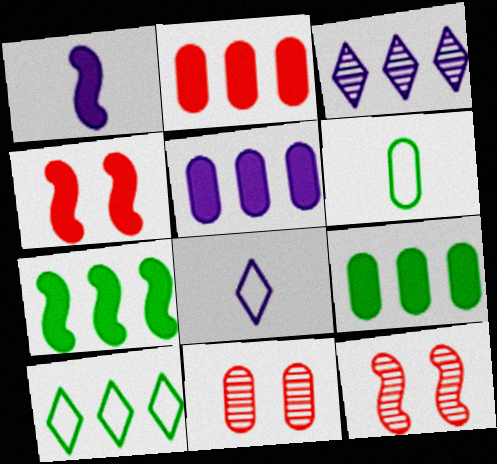[[1, 4, 7], 
[1, 10, 11], 
[2, 5, 9], 
[3, 4, 6], 
[5, 6, 11], 
[7, 8, 11], 
[8, 9, 12]]